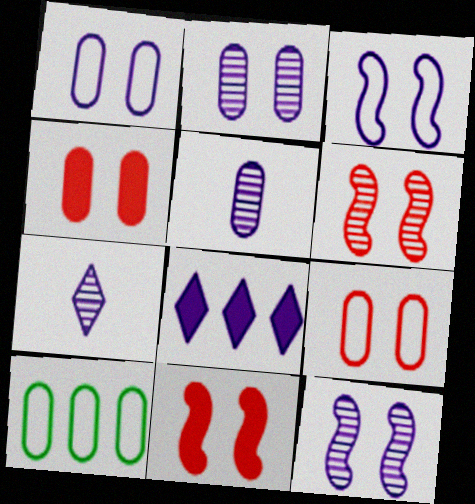[[3, 5, 8], 
[4, 5, 10], 
[7, 10, 11]]